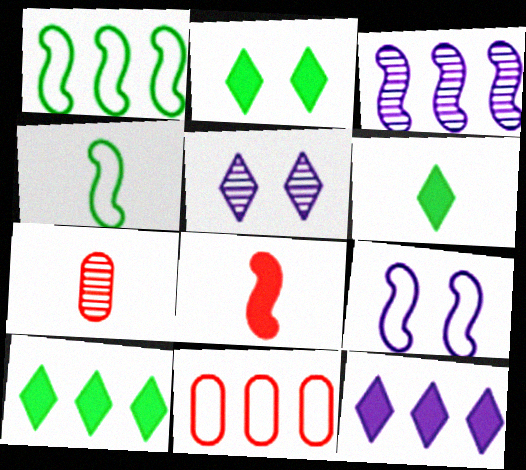[[2, 6, 10], 
[3, 10, 11], 
[7, 9, 10]]